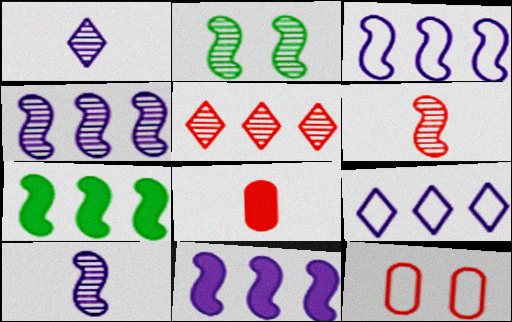[[1, 7, 12], 
[2, 4, 6], 
[2, 8, 9], 
[3, 4, 11]]